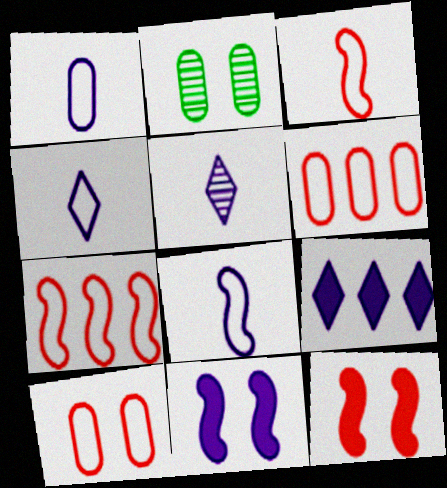[[1, 4, 8], 
[2, 3, 9]]